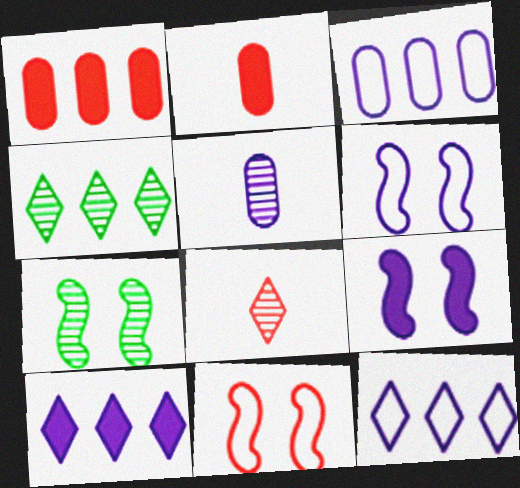[[1, 8, 11], 
[2, 4, 6], 
[2, 7, 12], 
[5, 6, 10], 
[5, 9, 12], 
[7, 9, 11]]